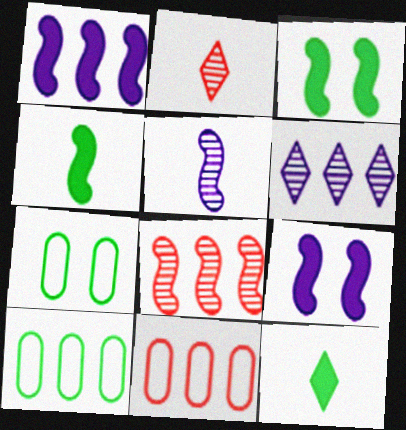[[1, 2, 7], 
[2, 9, 10]]